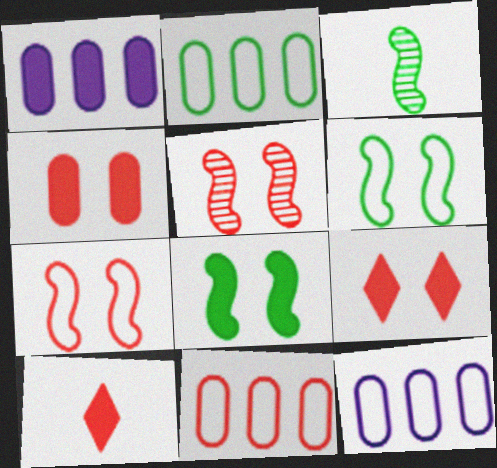[[1, 8, 10], 
[2, 11, 12], 
[3, 9, 12], 
[5, 10, 11]]